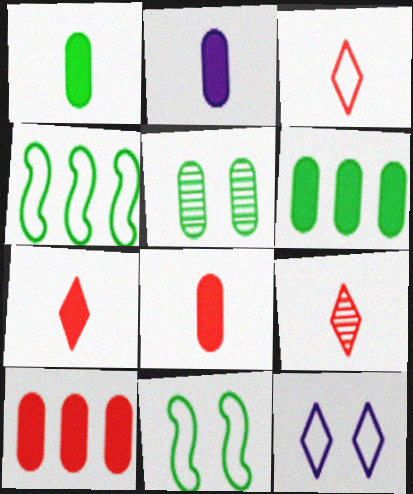[[1, 2, 8], 
[3, 7, 9]]